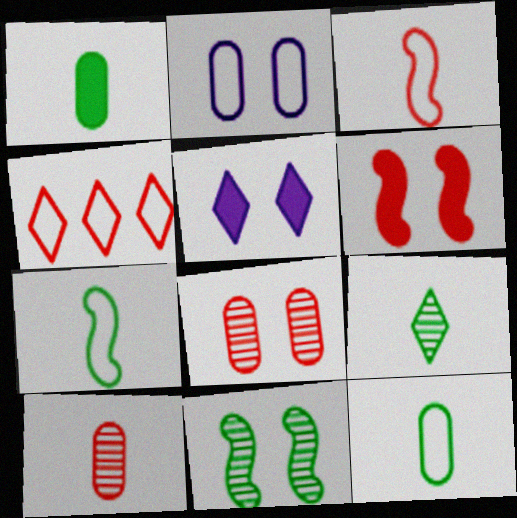[[1, 7, 9], 
[2, 4, 7], 
[4, 5, 9], 
[4, 6, 10]]